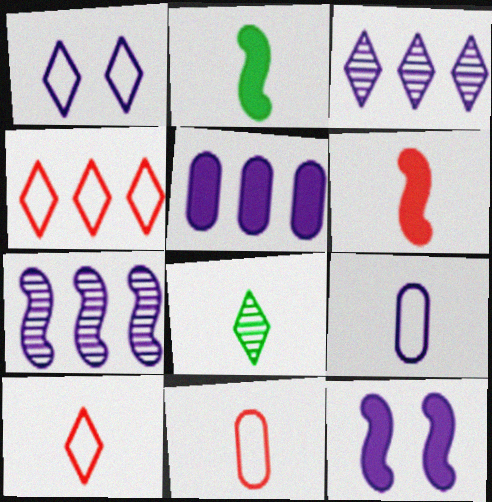[[3, 9, 12], 
[6, 8, 9]]